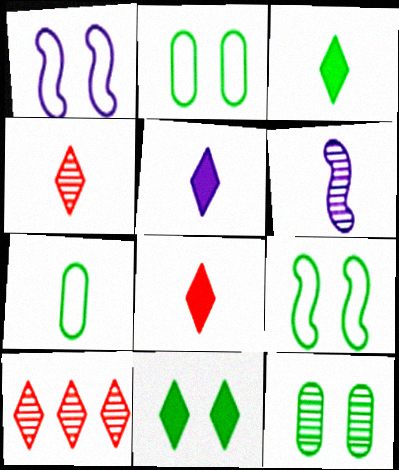[[3, 5, 8], 
[6, 7, 8], 
[6, 10, 12], 
[9, 11, 12]]